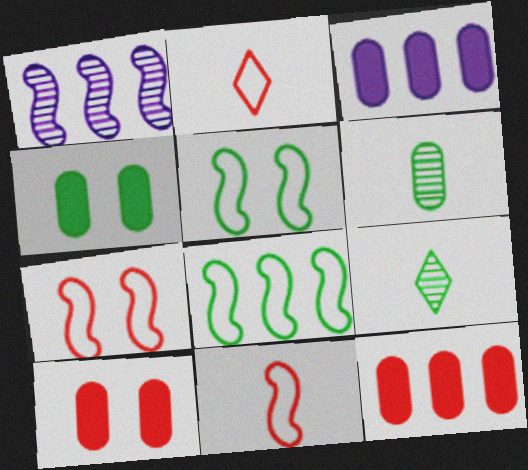[[1, 2, 4], 
[3, 7, 9], 
[4, 8, 9]]